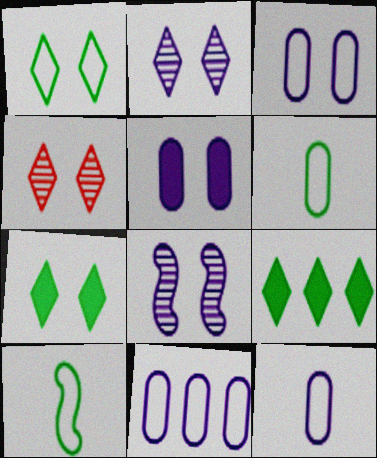[[3, 11, 12]]